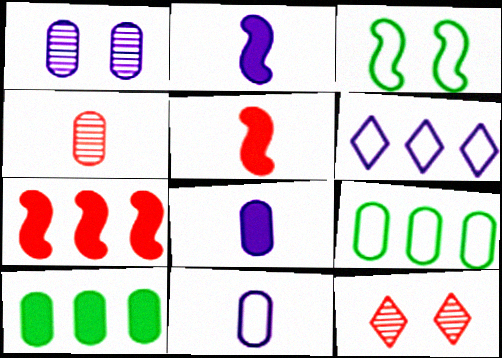[[1, 2, 6], 
[2, 9, 12]]